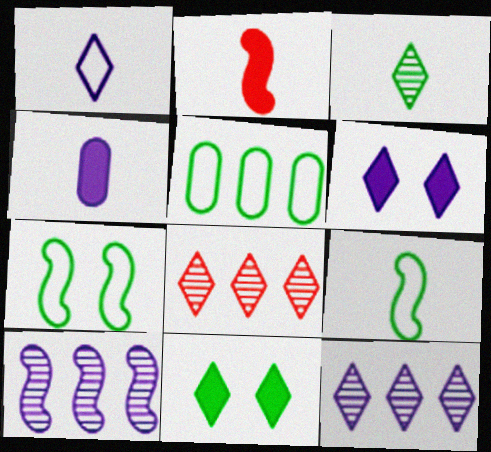[[1, 6, 12], 
[1, 8, 11], 
[2, 7, 10], 
[4, 7, 8]]